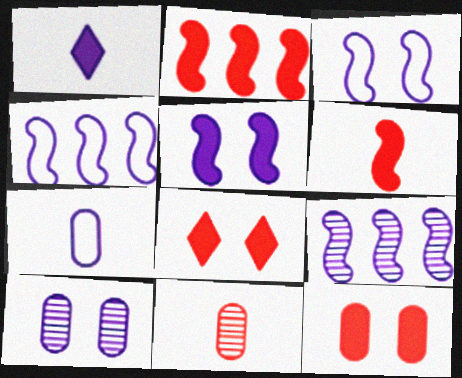[[1, 4, 10]]